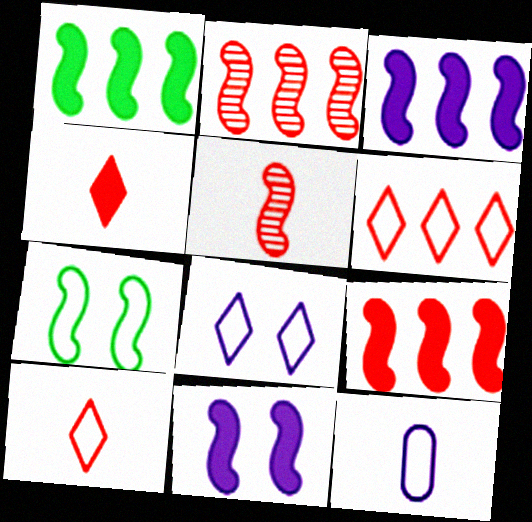[[1, 3, 9], 
[3, 5, 7], 
[6, 7, 12]]